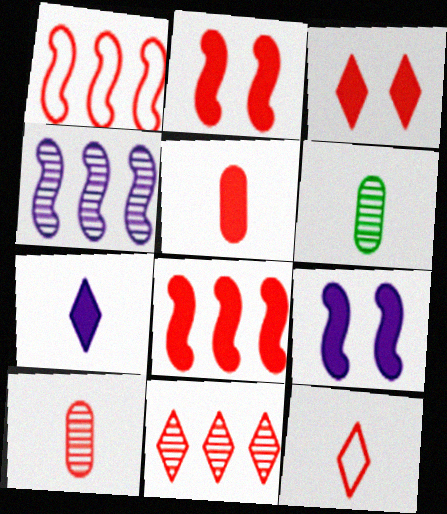[[1, 3, 10], 
[3, 5, 8], 
[3, 11, 12]]